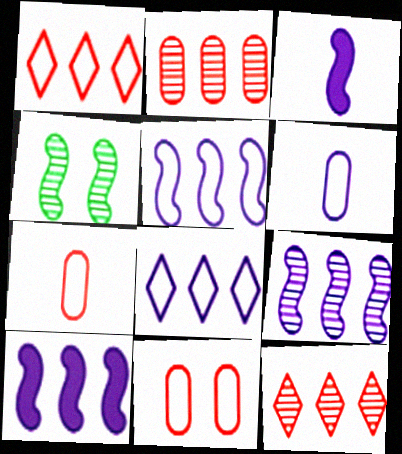[[5, 9, 10]]